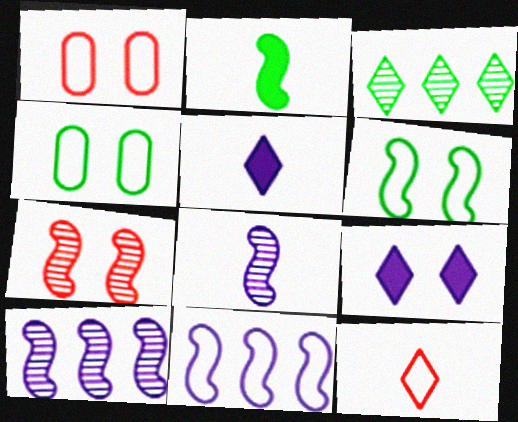[[2, 3, 4], 
[2, 7, 11], 
[3, 9, 12], 
[4, 7, 9], 
[4, 11, 12]]